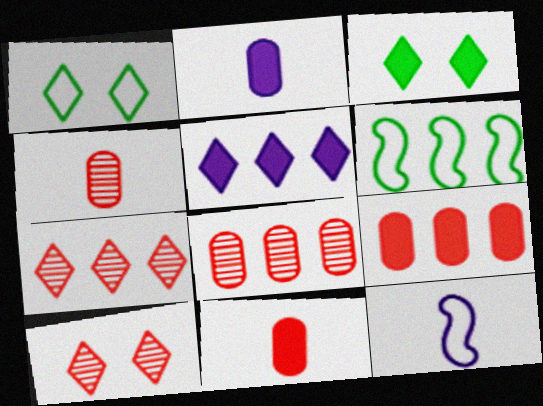[[2, 6, 10], 
[3, 8, 12], 
[5, 6, 8]]